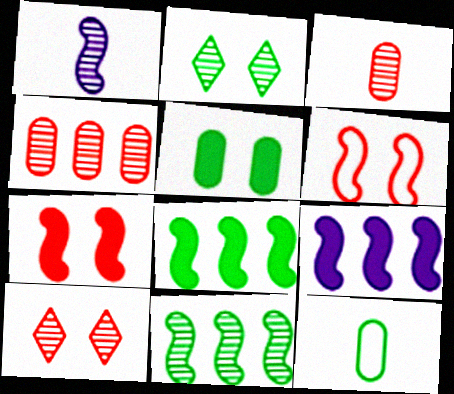[[1, 2, 4], 
[1, 6, 8], 
[2, 8, 12], 
[9, 10, 12]]